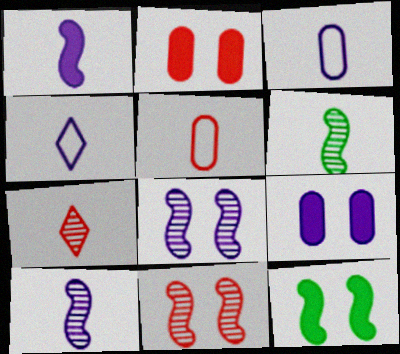[]